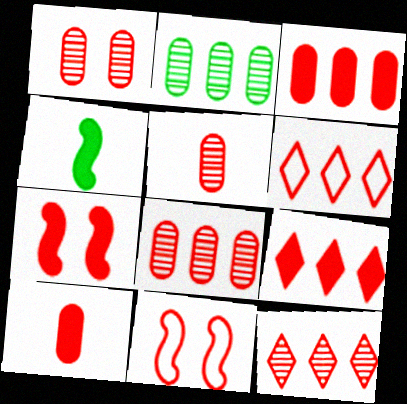[[1, 5, 8], 
[5, 6, 7], 
[5, 9, 11], 
[6, 9, 12], 
[7, 9, 10], 
[10, 11, 12]]